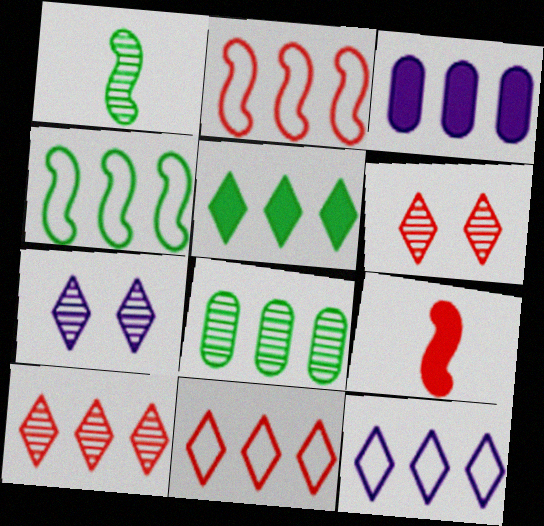[[3, 4, 10], 
[4, 5, 8], 
[5, 10, 12]]